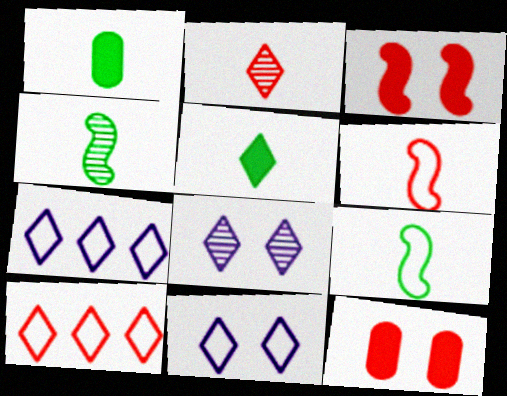[[4, 7, 12], 
[5, 8, 10]]